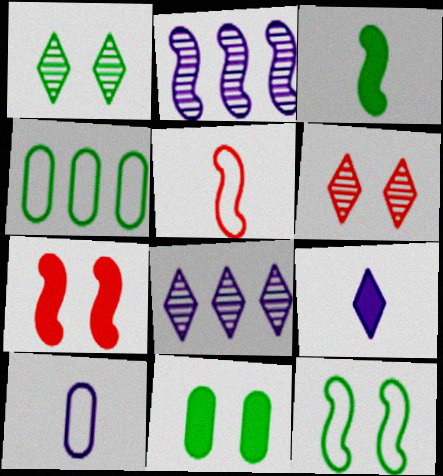[[1, 3, 4], 
[1, 11, 12], 
[5, 8, 11]]